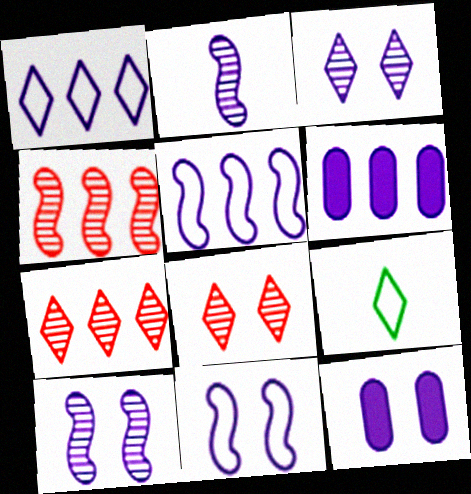[[1, 2, 12], 
[3, 11, 12], 
[4, 9, 12]]